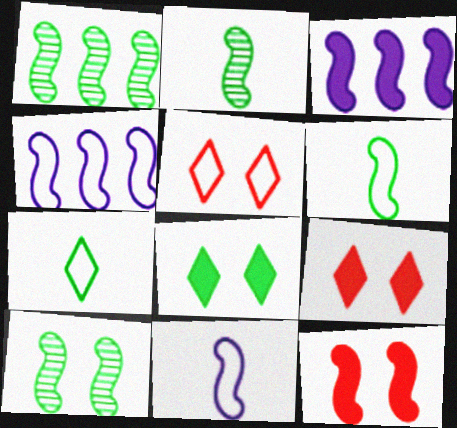[[1, 2, 10], 
[1, 11, 12], 
[2, 4, 12]]